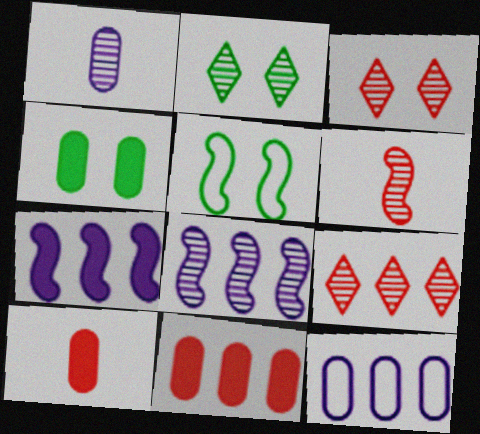[[2, 4, 5], 
[5, 6, 7]]